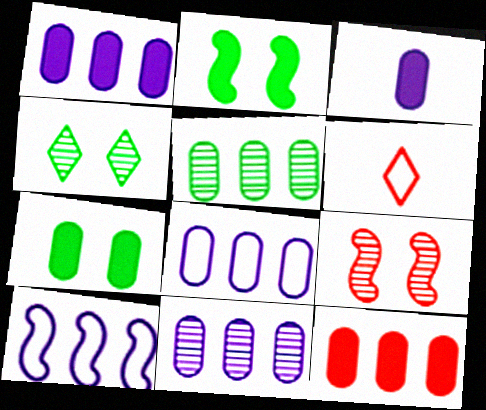[[1, 8, 11], 
[2, 6, 11], 
[3, 7, 12], 
[5, 8, 12], 
[6, 9, 12]]